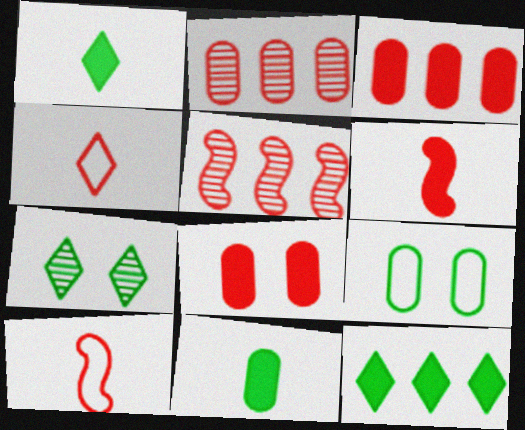[[4, 5, 8]]